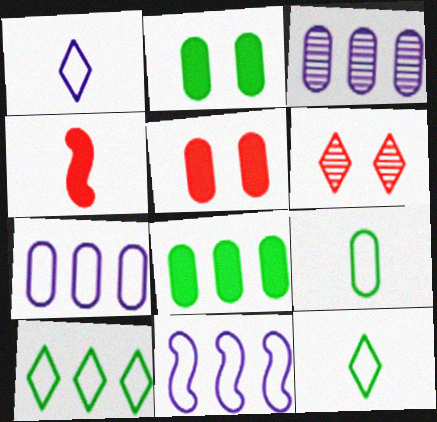[[3, 5, 9]]